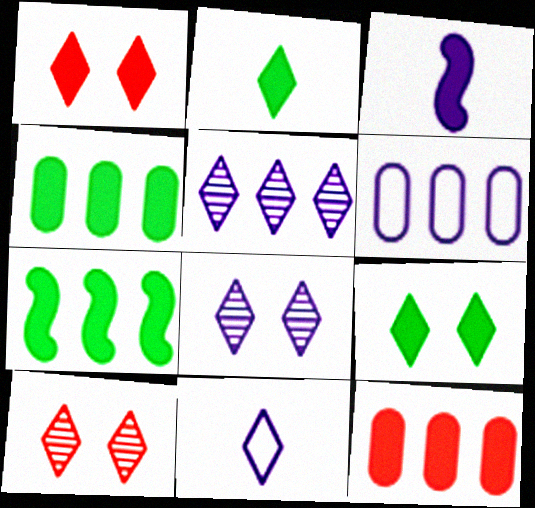[[1, 3, 4], 
[3, 6, 8], 
[3, 9, 12]]